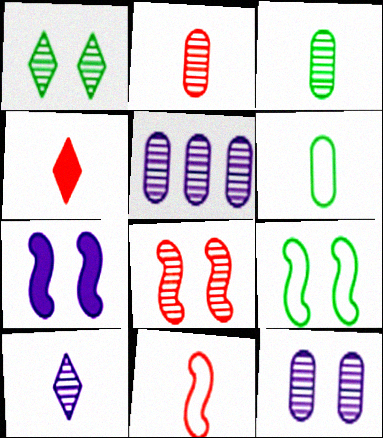[[1, 8, 12], 
[2, 4, 11], 
[4, 5, 9], 
[7, 8, 9]]